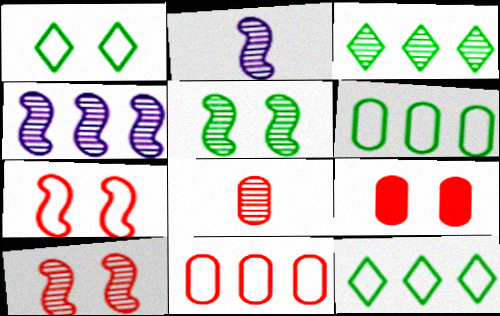[[2, 9, 12], 
[8, 9, 11]]